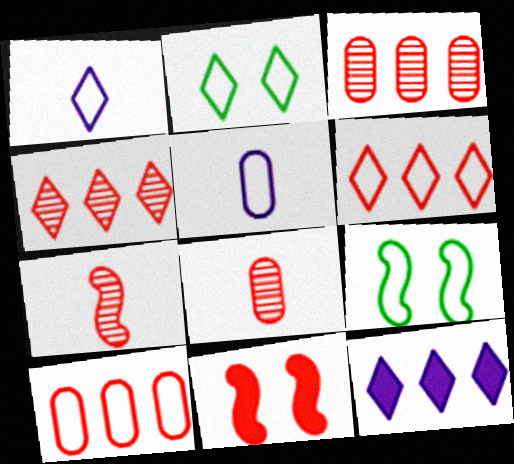[[1, 2, 6], 
[1, 9, 10], 
[5, 6, 9], 
[6, 8, 11], 
[8, 9, 12]]